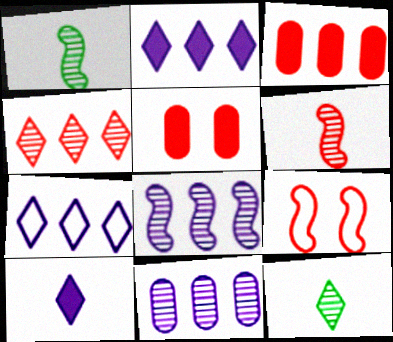[[1, 5, 7]]